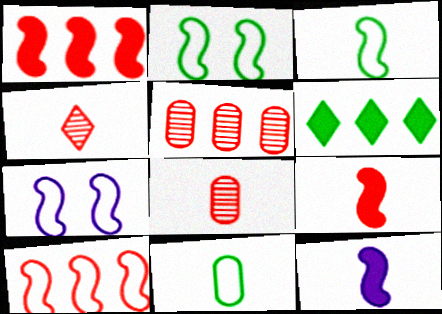[[3, 7, 10], 
[4, 11, 12], 
[6, 7, 8]]